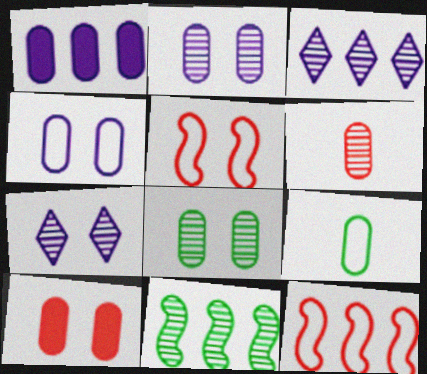[[4, 8, 10], 
[6, 7, 11]]